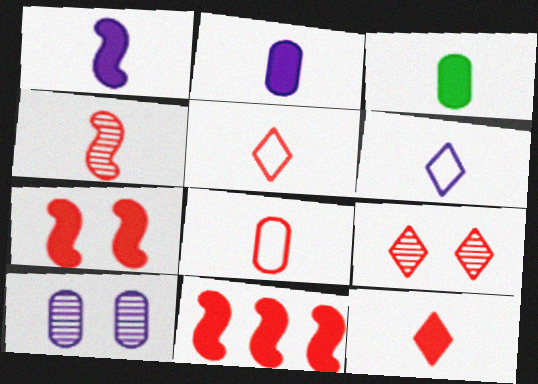[[1, 3, 12], 
[3, 4, 6], 
[4, 8, 12], 
[8, 9, 11]]